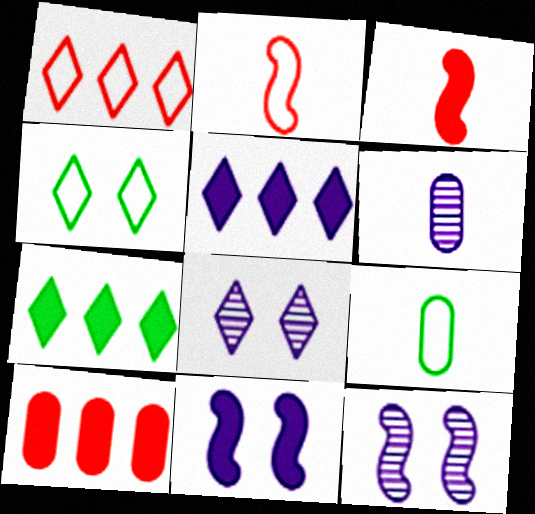[]